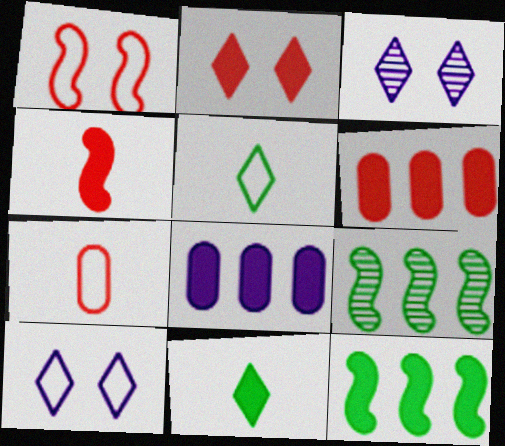[[2, 4, 6], 
[3, 7, 12]]